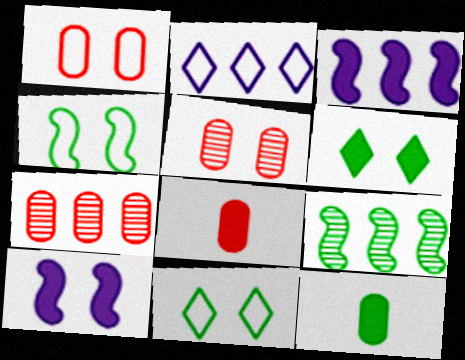[[1, 7, 8], 
[3, 6, 8], 
[5, 10, 11], 
[9, 11, 12]]